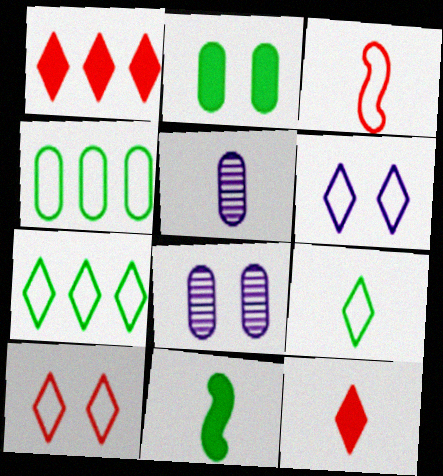[[3, 4, 6]]